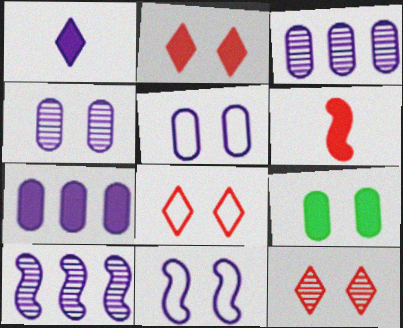[[1, 3, 11], 
[1, 5, 10], 
[2, 8, 12], 
[9, 11, 12]]